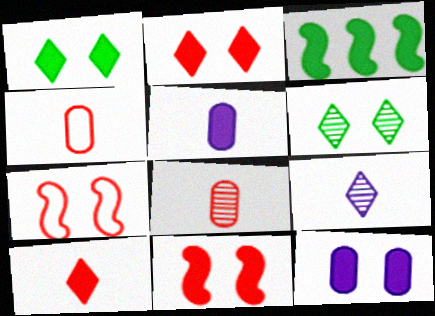[[1, 11, 12], 
[2, 3, 5], 
[3, 10, 12], 
[6, 7, 12]]